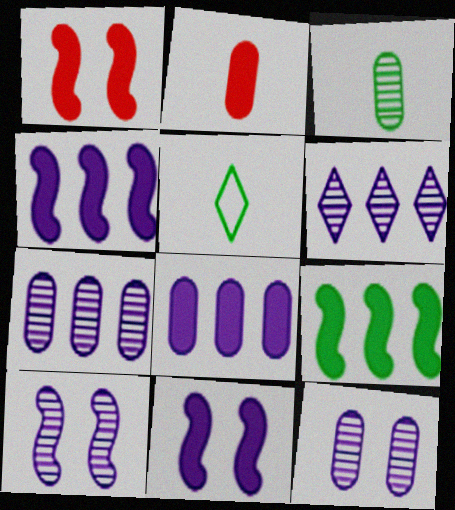[[1, 5, 7]]